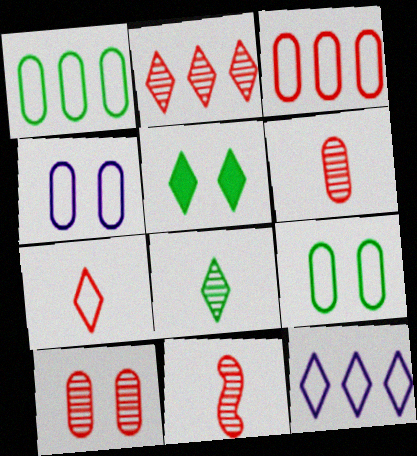[[2, 10, 11]]